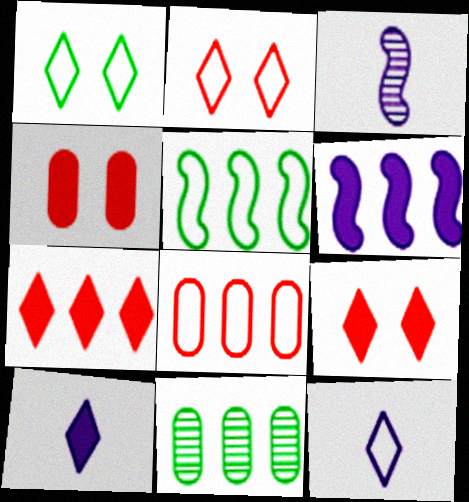[]